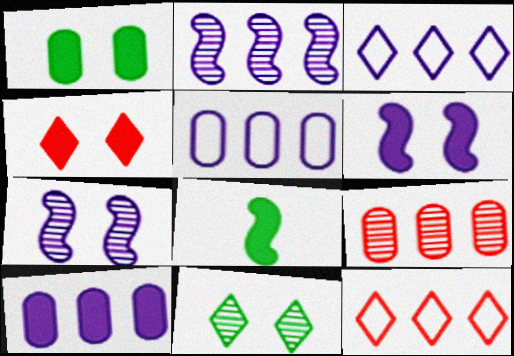[[1, 4, 6], 
[2, 3, 10], 
[4, 8, 10]]